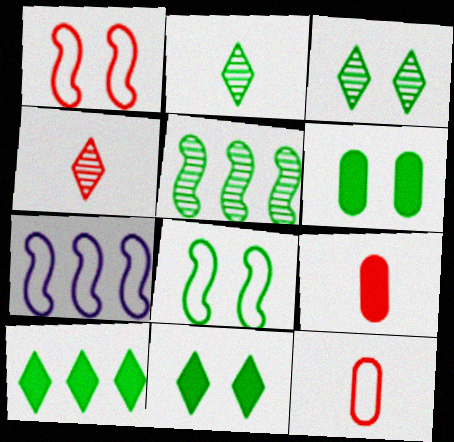[[3, 6, 8], 
[3, 7, 9], 
[4, 6, 7]]